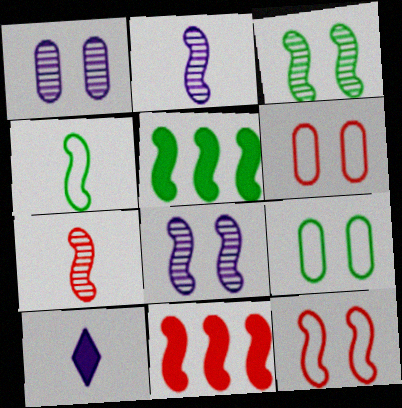[[2, 5, 12], 
[3, 4, 5], 
[4, 8, 11], 
[7, 11, 12]]